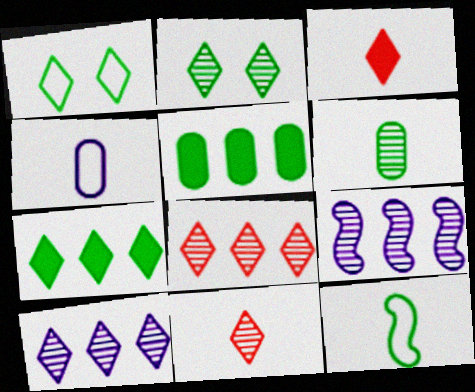[[1, 3, 10], 
[2, 5, 12], 
[2, 10, 11]]